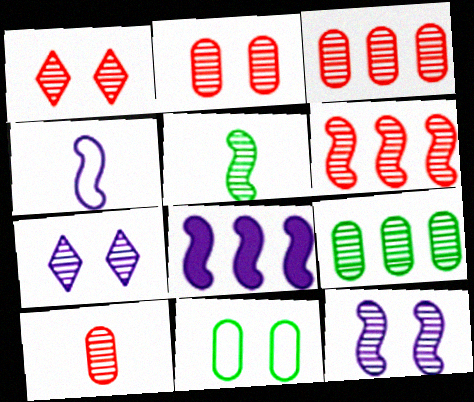[[1, 6, 10], 
[2, 3, 10], 
[3, 5, 7], 
[4, 8, 12], 
[5, 6, 12]]